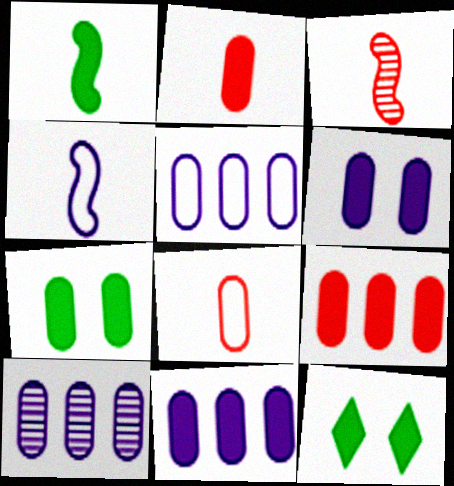[[1, 3, 4], 
[2, 7, 11], 
[3, 5, 12], 
[5, 10, 11], 
[7, 8, 10]]